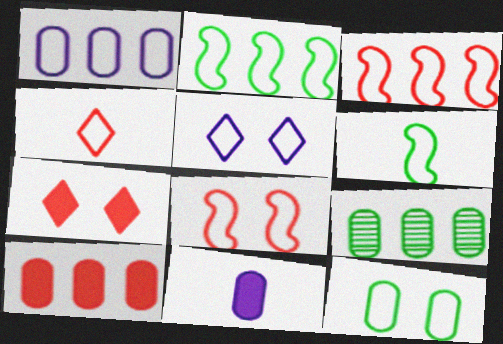[[1, 9, 10], 
[5, 8, 12]]